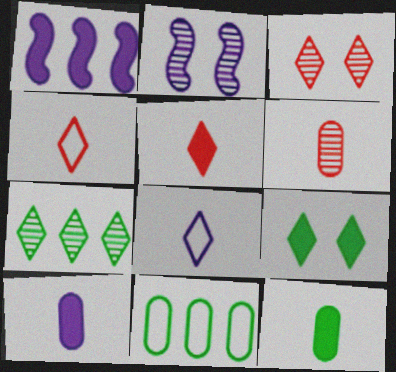[[2, 5, 11], 
[2, 6, 7]]